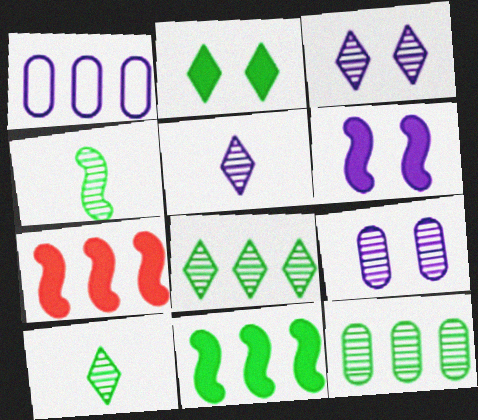[[1, 5, 6], 
[1, 7, 8]]